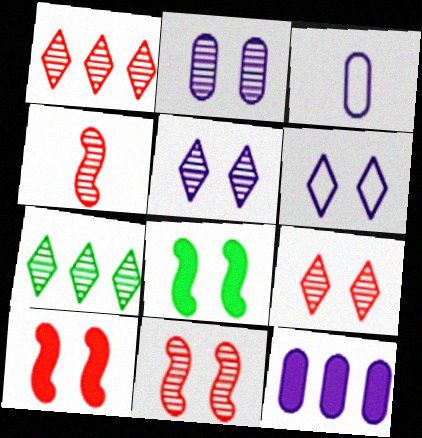[[1, 3, 8], 
[2, 3, 12], 
[2, 4, 7], 
[3, 7, 10]]